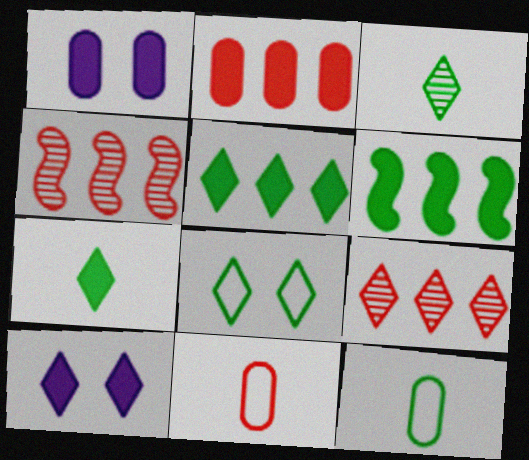[[3, 5, 8], 
[4, 10, 12]]